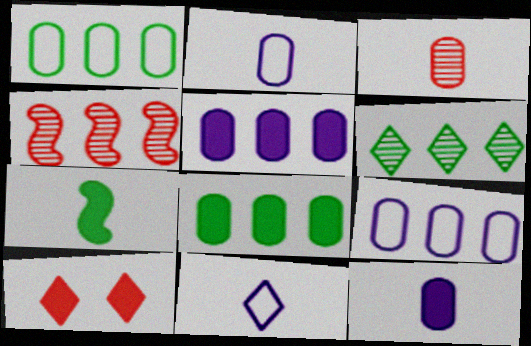[[3, 7, 11], 
[5, 7, 10], 
[6, 10, 11]]